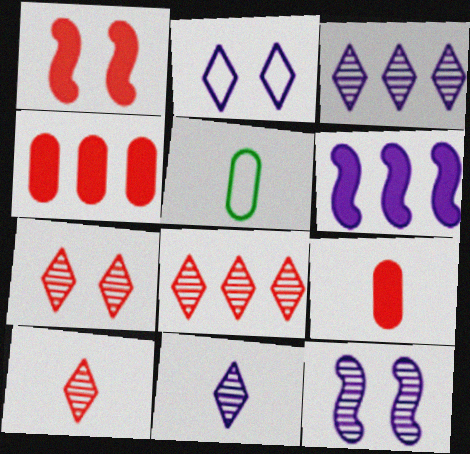[[1, 3, 5], 
[5, 6, 7], 
[7, 8, 10]]